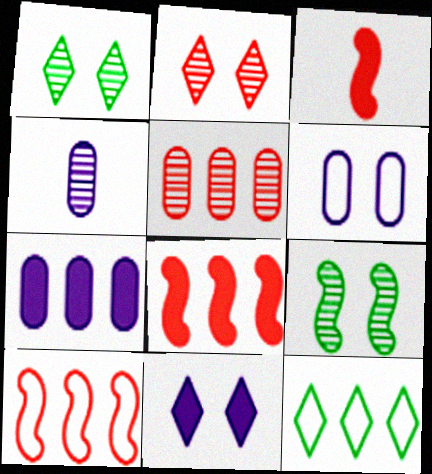[[4, 6, 7]]